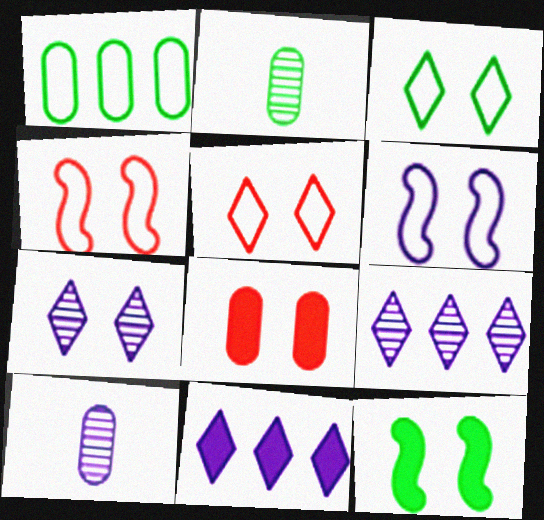[[1, 8, 10], 
[2, 4, 11], 
[6, 10, 11]]